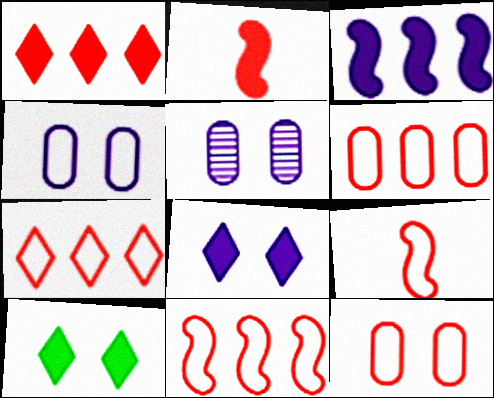[[6, 7, 11], 
[7, 9, 12]]